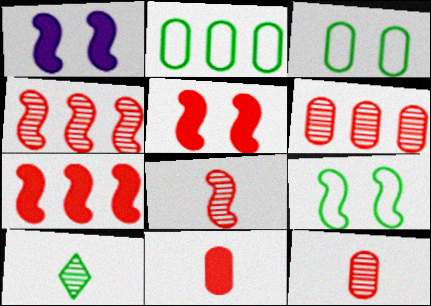[]